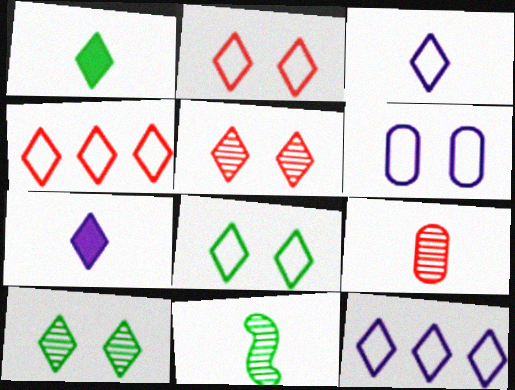[[1, 5, 12], 
[3, 4, 8], 
[4, 7, 10]]